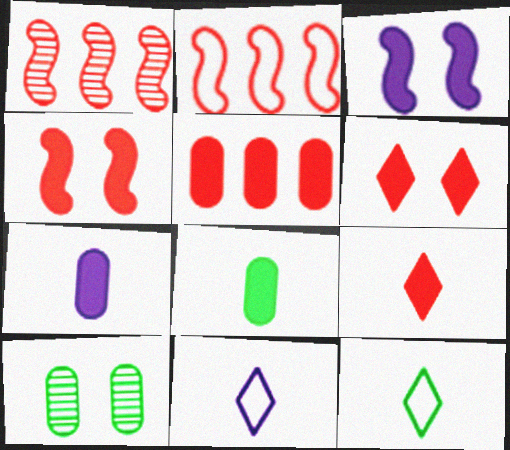[[4, 5, 9]]